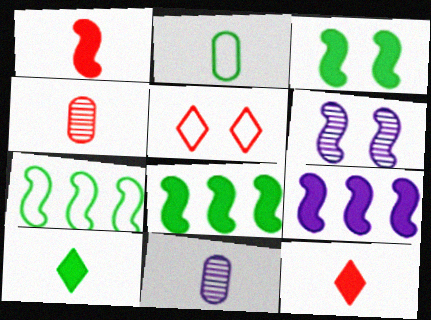[[1, 3, 9], 
[1, 6, 7], 
[5, 8, 11]]